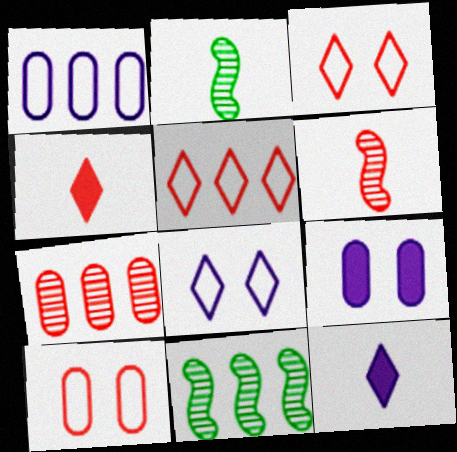[[2, 5, 9], 
[10, 11, 12]]